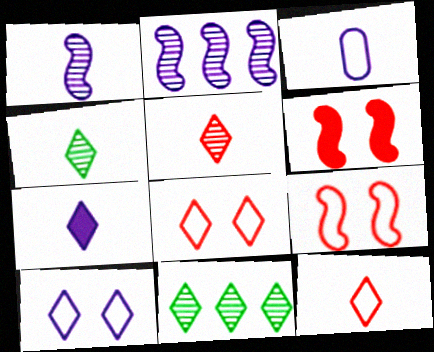[[1, 3, 7], 
[3, 6, 11], 
[4, 7, 12], 
[7, 8, 11]]